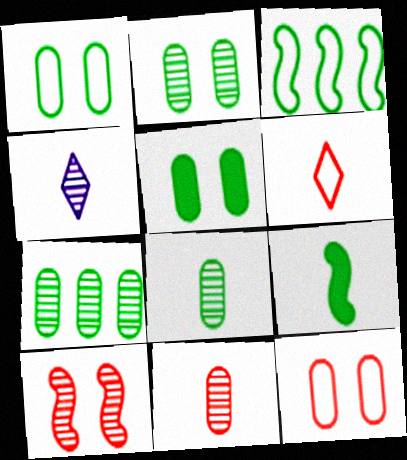[[1, 2, 5], 
[2, 7, 8], 
[4, 7, 10]]